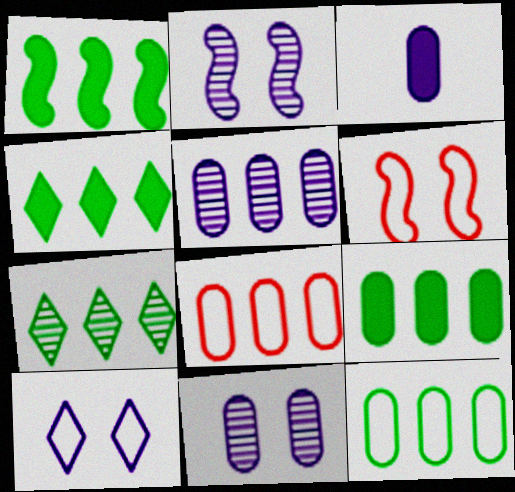[[1, 4, 9], 
[1, 7, 12], 
[3, 6, 7], 
[5, 8, 9]]